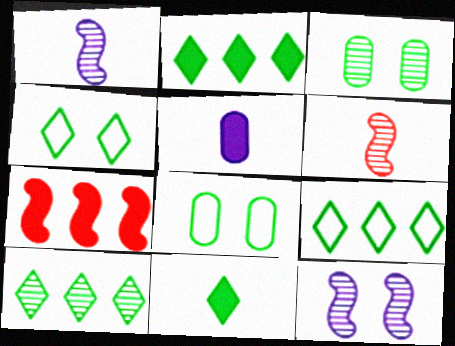[[2, 9, 10], 
[4, 10, 11]]